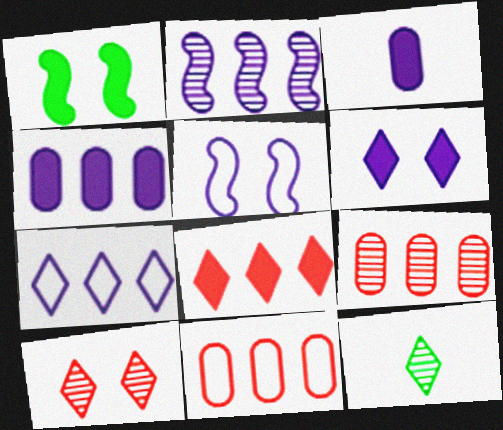[[1, 3, 8], 
[2, 4, 7]]